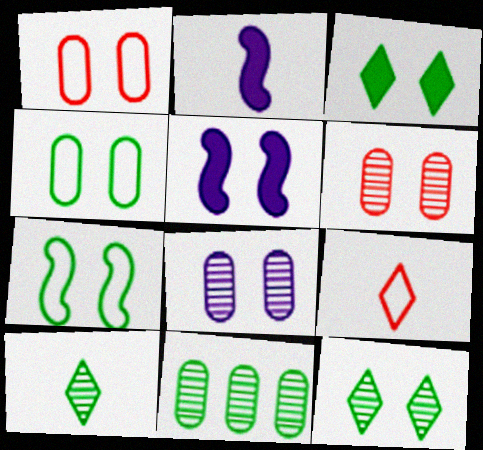[[1, 5, 12], 
[5, 9, 11]]